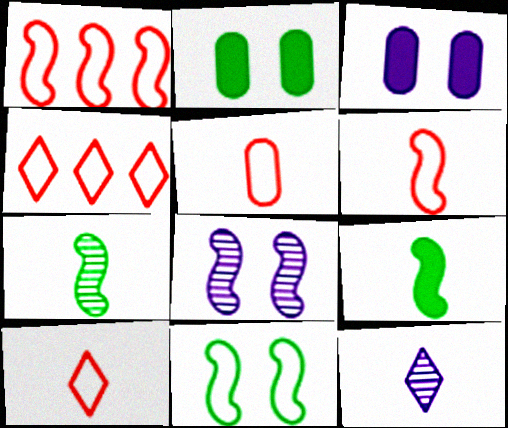[[1, 2, 12], 
[1, 8, 9], 
[3, 4, 7], 
[5, 6, 10], 
[5, 9, 12]]